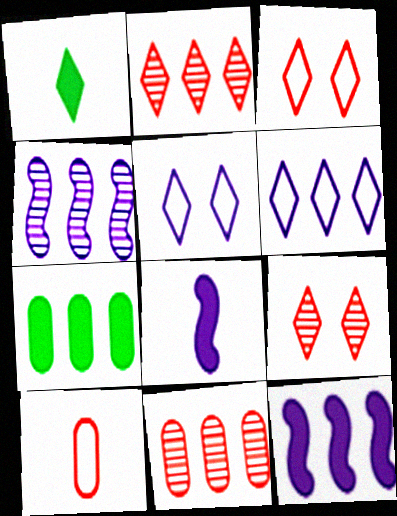[[1, 2, 5], 
[1, 6, 9]]